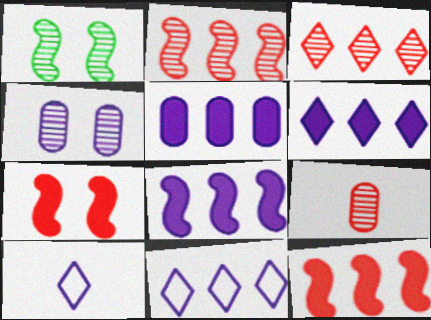[[4, 8, 10], 
[5, 6, 8]]